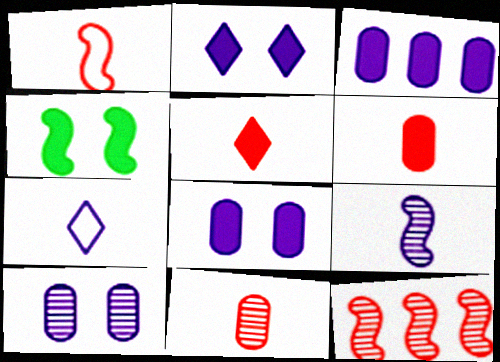[[1, 5, 11], 
[3, 4, 5]]